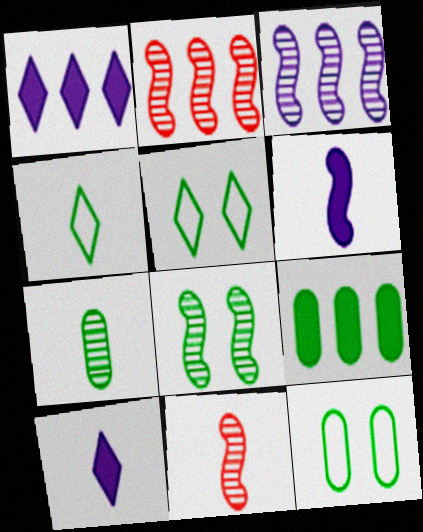[[1, 11, 12], 
[2, 10, 12], 
[3, 8, 11], 
[4, 8, 9], 
[7, 9, 12]]